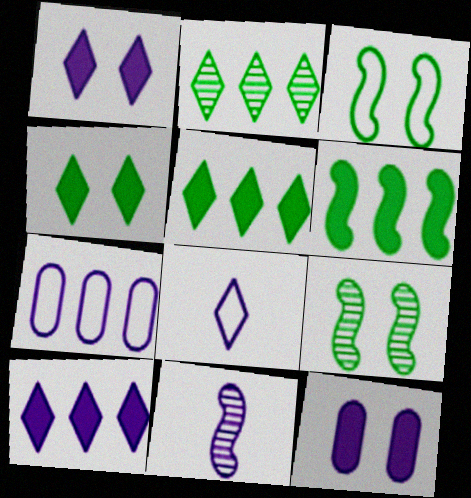[[1, 7, 11]]